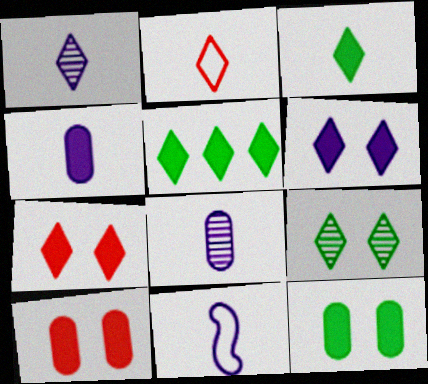[[1, 2, 3], 
[1, 4, 11]]